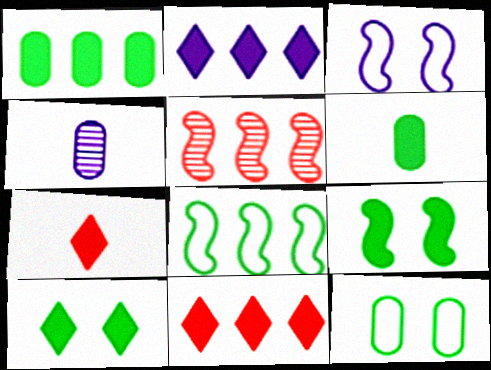[[2, 3, 4], 
[2, 7, 10]]